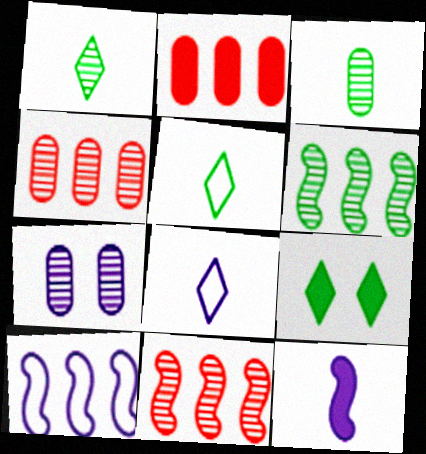[[1, 7, 11], 
[2, 9, 12], 
[3, 4, 7]]